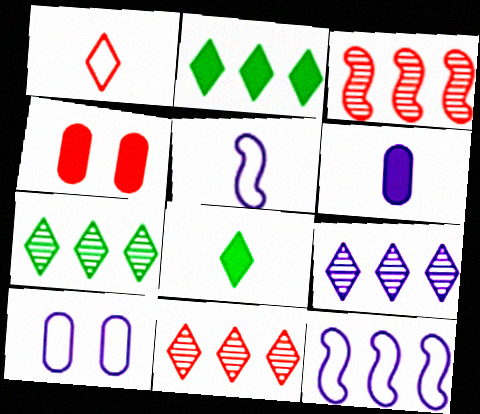[[1, 3, 4], 
[3, 8, 10], 
[4, 5, 7], 
[7, 9, 11]]